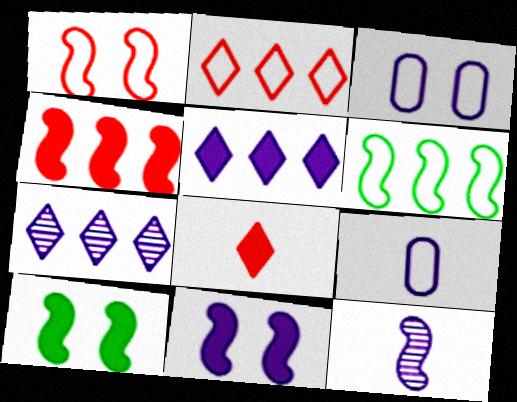[[3, 5, 12], 
[7, 9, 11]]